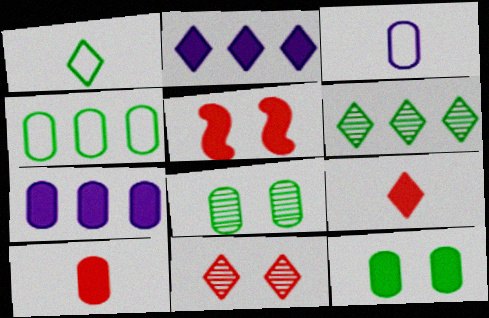[[1, 2, 11], 
[3, 5, 6], 
[7, 10, 12]]